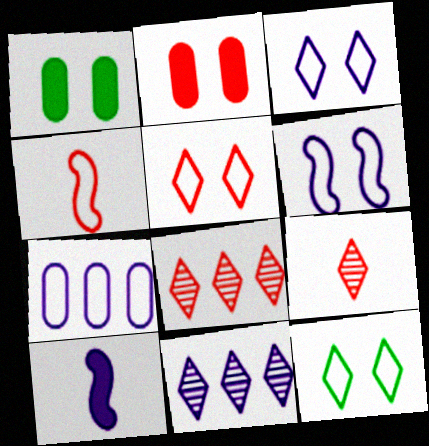[[1, 4, 11], 
[2, 4, 8], 
[3, 5, 12], 
[4, 7, 12]]